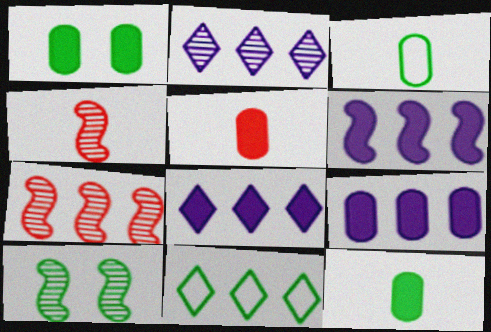[[1, 5, 9], 
[6, 8, 9], 
[7, 9, 11], 
[10, 11, 12]]